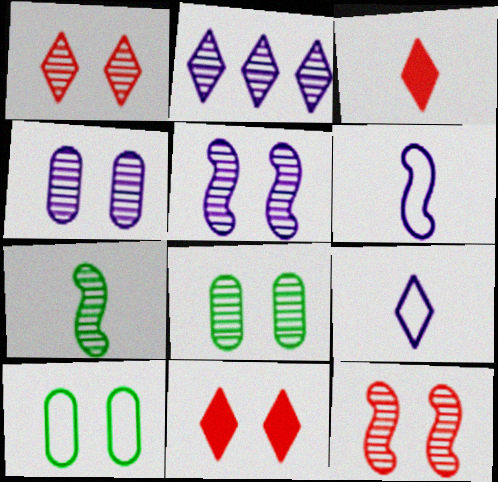[[1, 5, 8], 
[5, 10, 11]]